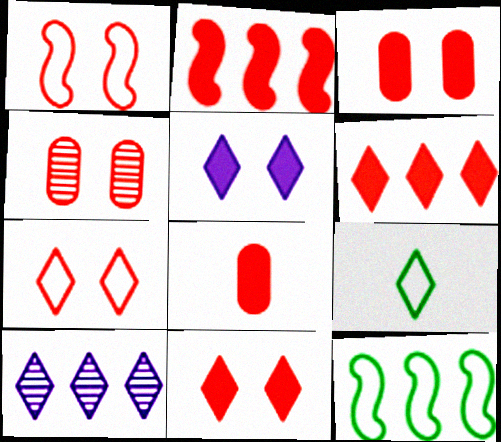[[1, 4, 11], 
[2, 8, 11], 
[9, 10, 11]]